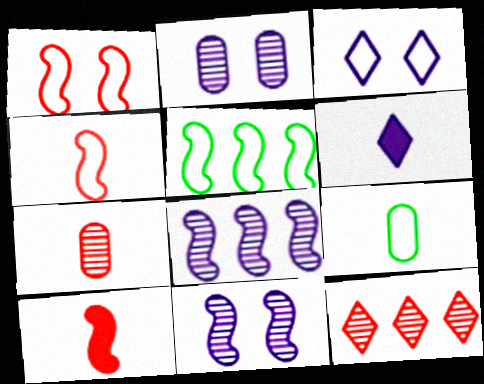[[5, 10, 11]]